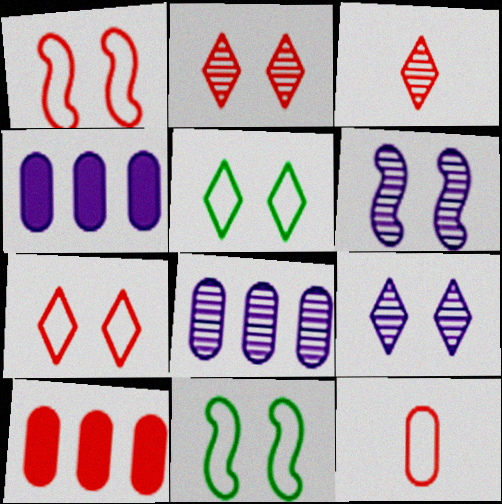[[1, 3, 10], 
[3, 4, 11]]